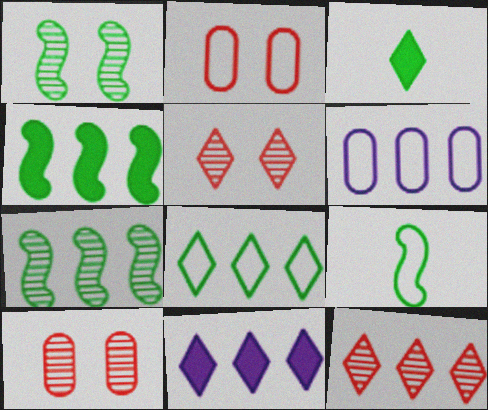[[1, 4, 9], 
[4, 6, 12], 
[8, 11, 12], 
[9, 10, 11]]